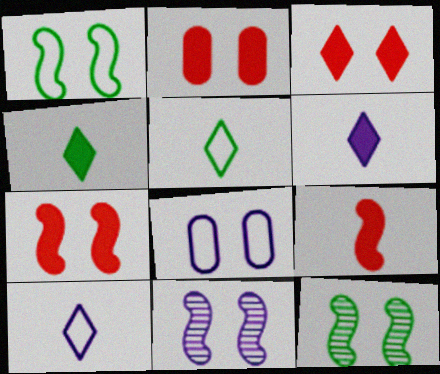[[1, 7, 11], 
[2, 3, 7], 
[3, 8, 12]]